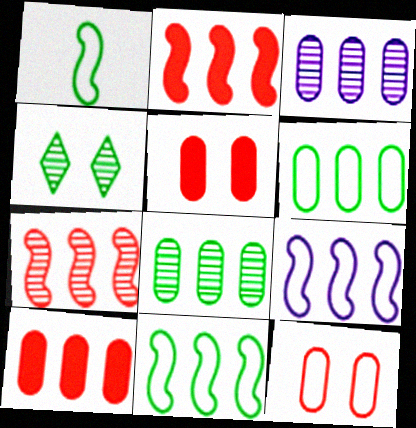[[3, 6, 10]]